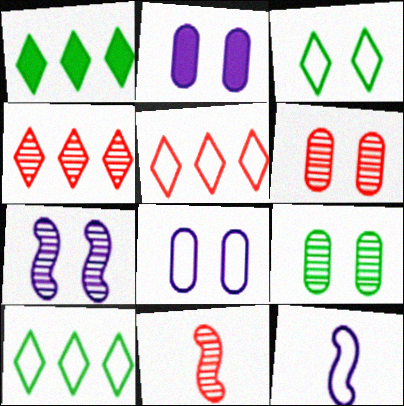[[1, 6, 12], 
[1, 8, 11], 
[2, 10, 11], 
[4, 6, 11]]